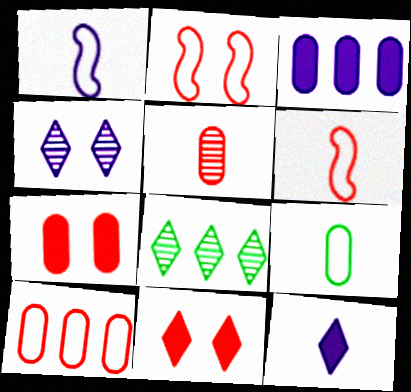[[1, 3, 4], 
[1, 7, 8], 
[5, 7, 10]]